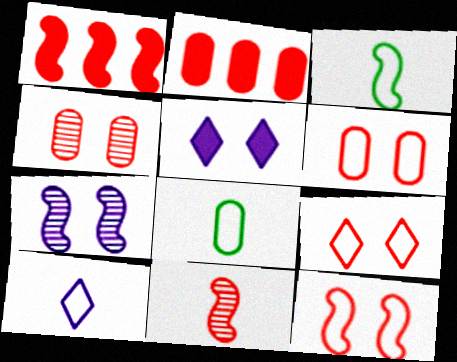[[1, 3, 7], 
[1, 11, 12], 
[2, 9, 11], 
[6, 9, 12]]